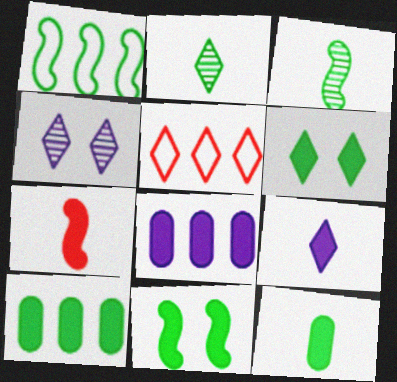[[1, 3, 11], 
[6, 7, 8], 
[7, 9, 12]]